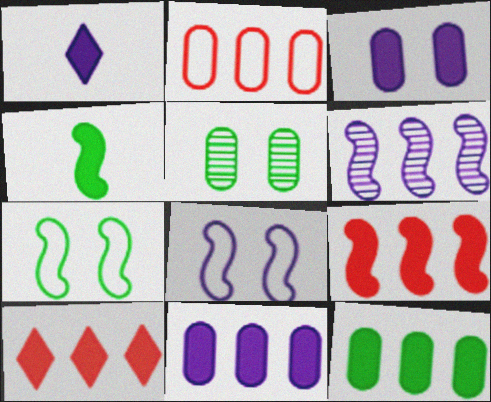[[3, 4, 10]]